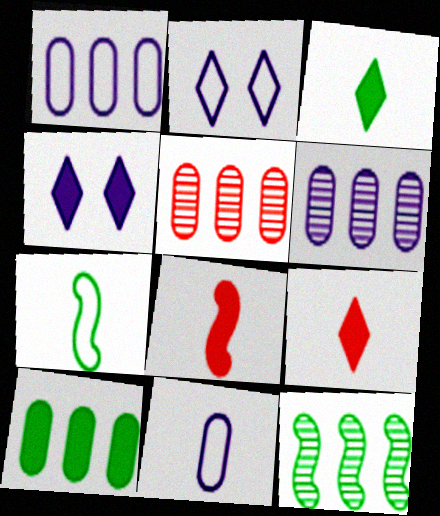[[1, 5, 10], 
[4, 5, 7], 
[4, 8, 10]]